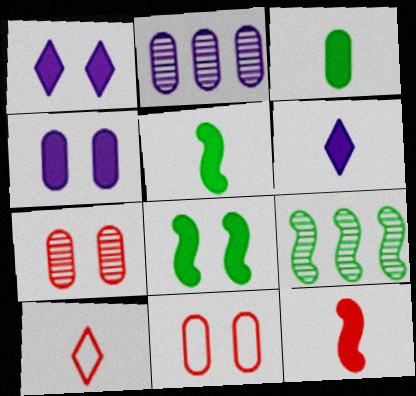[[2, 3, 11], 
[2, 8, 10], 
[3, 6, 12], 
[4, 9, 10], 
[6, 9, 11]]